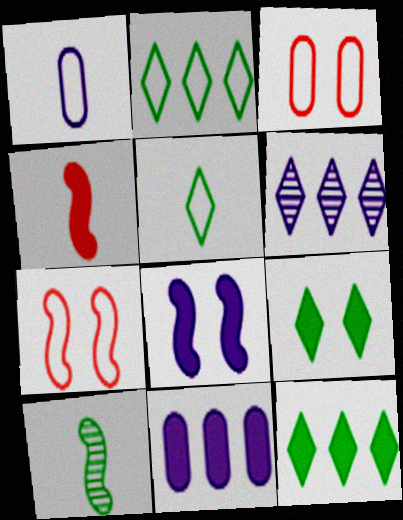[[1, 2, 7], 
[1, 6, 8], 
[4, 9, 11]]